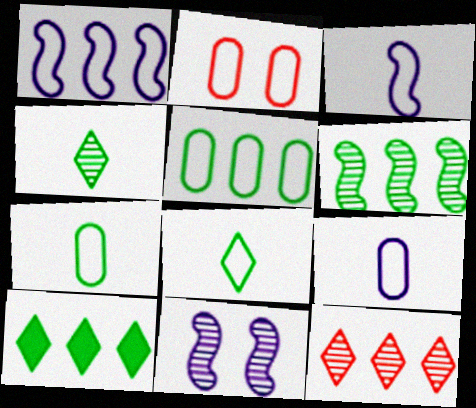[[1, 2, 8], 
[2, 5, 9], 
[5, 6, 10]]